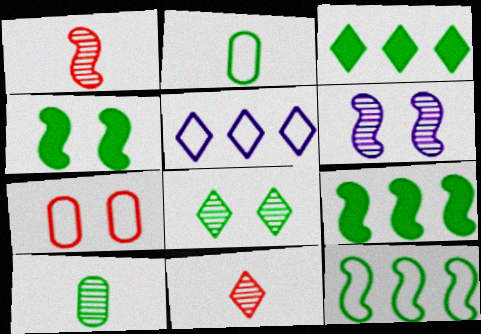[[2, 8, 9]]